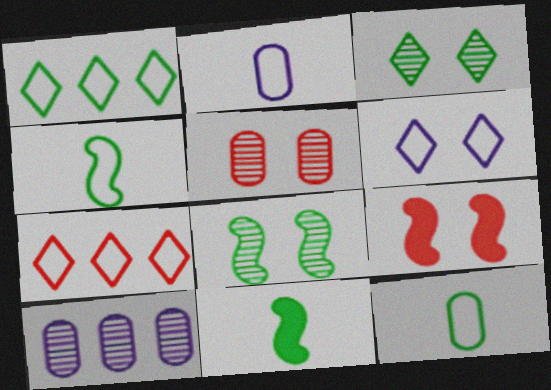[]